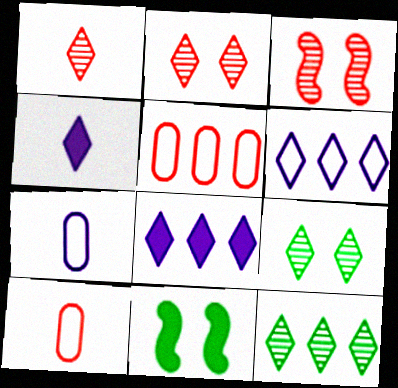[]